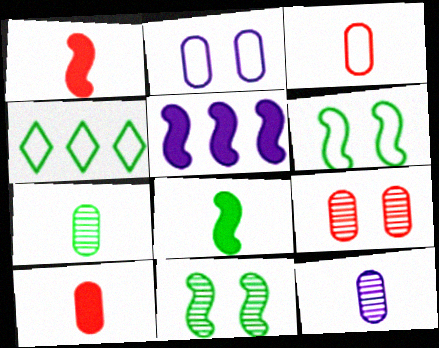[]